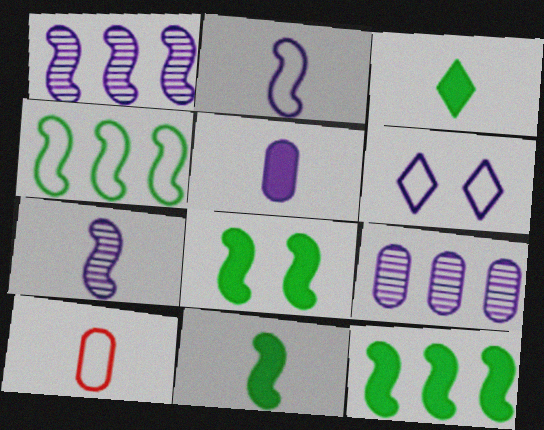[[1, 5, 6], 
[3, 7, 10], 
[4, 6, 10], 
[8, 11, 12]]